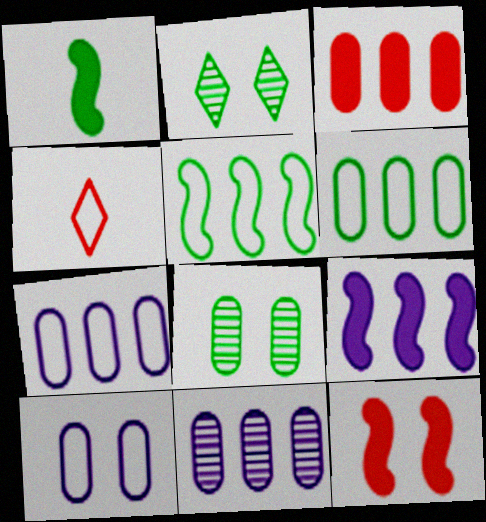[[1, 2, 6], 
[1, 9, 12], 
[2, 10, 12], 
[3, 6, 11], 
[4, 5, 10], 
[4, 8, 9]]